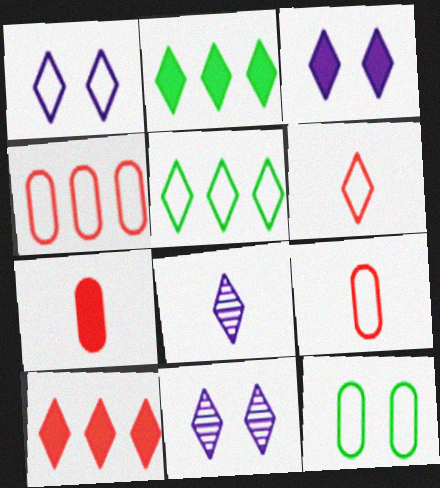[[1, 3, 11], 
[1, 5, 6], 
[2, 6, 11]]